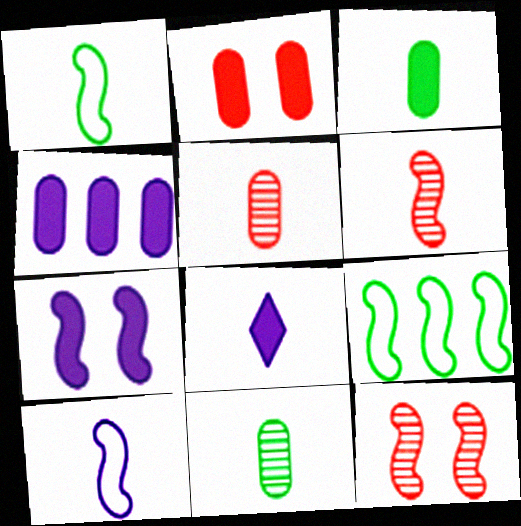[[1, 5, 8], 
[2, 3, 4], 
[4, 7, 8], 
[6, 7, 9]]